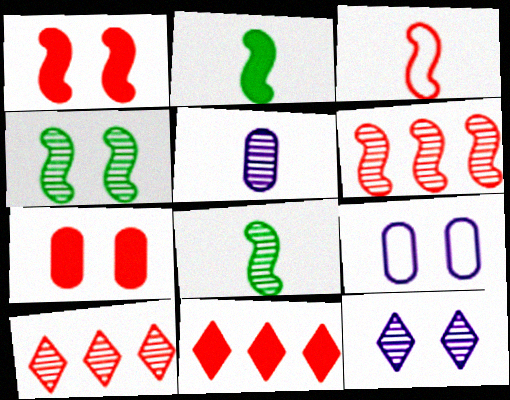[[1, 3, 6], 
[2, 9, 10], 
[3, 7, 10], 
[4, 5, 10], 
[8, 9, 11]]